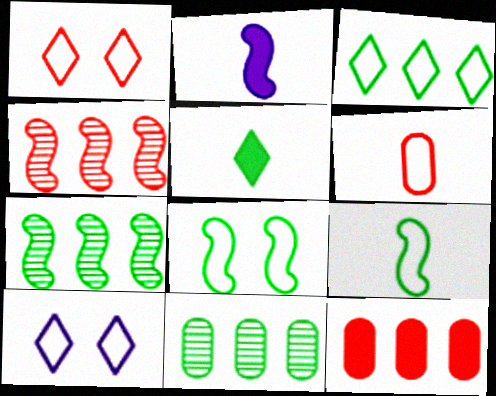[[1, 2, 11], 
[2, 4, 8], 
[5, 8, 11]]